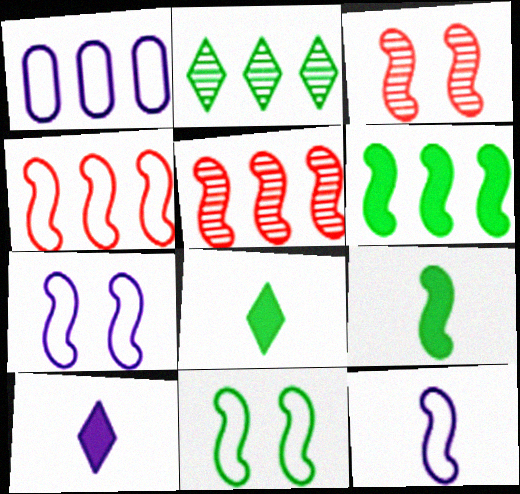[[1, 3, 8], 
[3, 6, 12], 
[4, 11, 12], 
[5, 7, 9]]